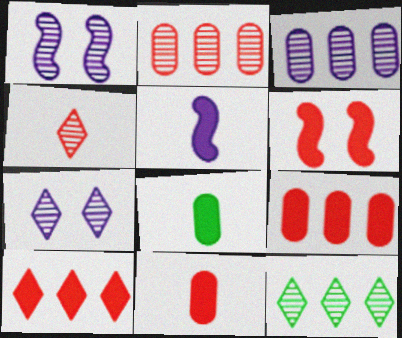[[4, 7, 12], 
[6, 10, 11]]